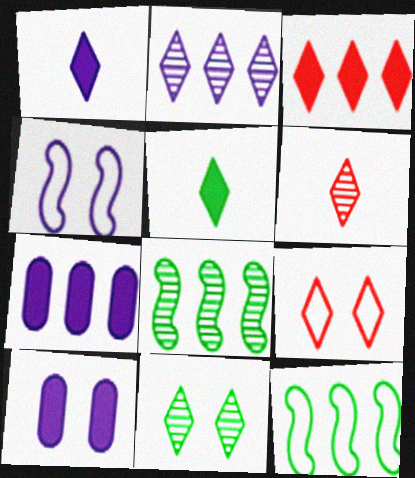[[2, 5, 9], 
[2, 6, 11], 
[3, 6, 9], 
[6, 10, 12]]